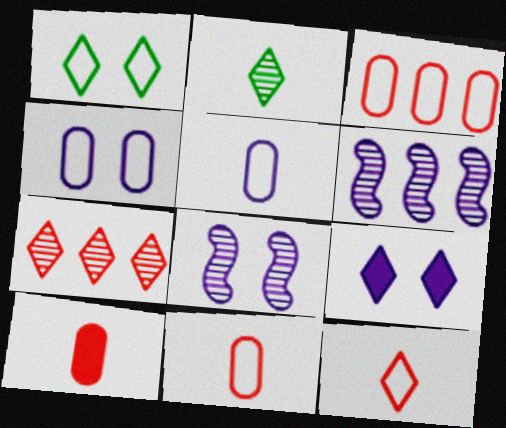[[1, 6, 10], 
[4, 8, 9], 
[5, 6, 9]]